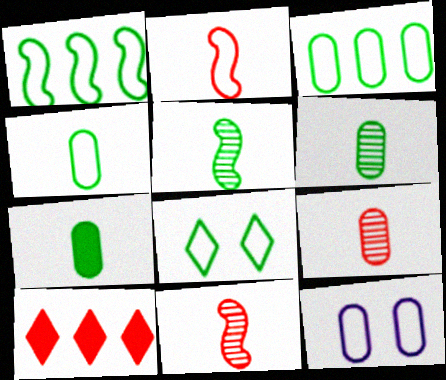[[1, 4, 8], 
[4, 6, 7], 
[5, 10, 12]]